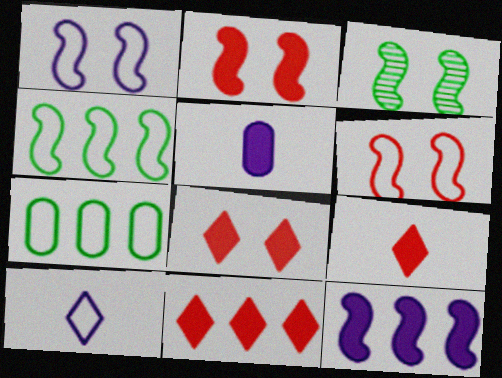[[1, 2, 3], 
[6, 7, 10], 
[8, 9, 11]]